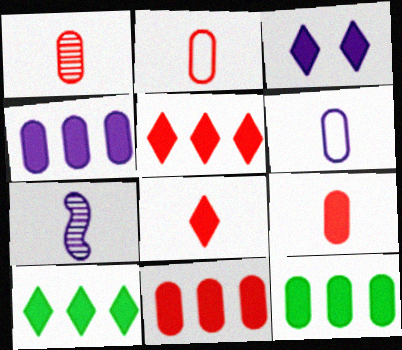[[1, 2, 9], 
[3, 8, 10], 
[4, 11, 12]]